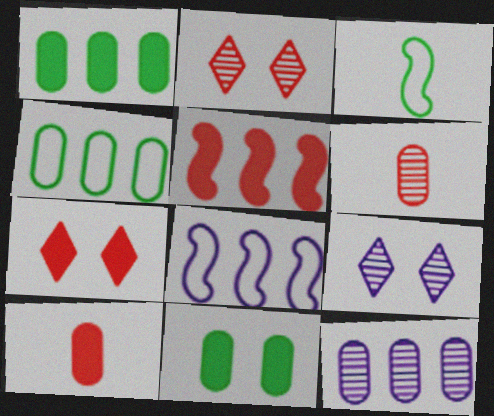[[3, 7, 12], 
[5, 7, 10]]